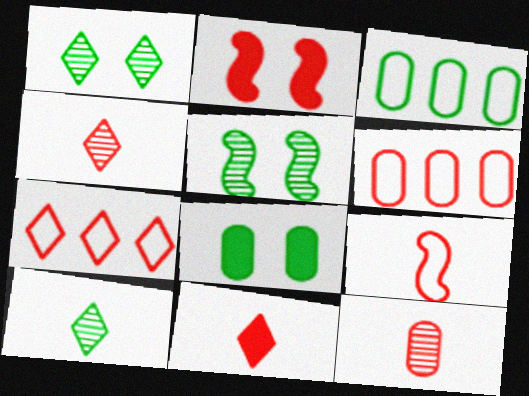[[2, 4, 6], 
[2, 7, 12], 
[9, 11, 12]]